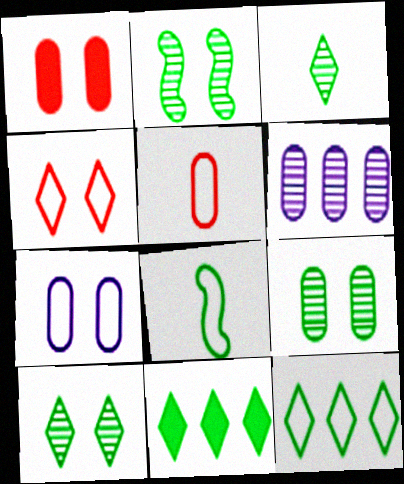[[1, 7, 9], 
[2, 9, 10], 
[8, 9, 11]]